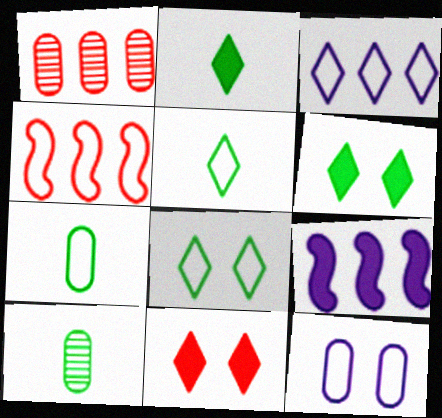[[4, 5, 12]]